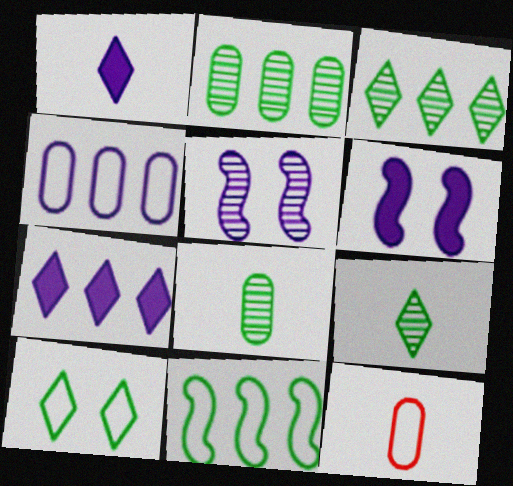[[1, 4, 5], 
[3, 6, 12]]